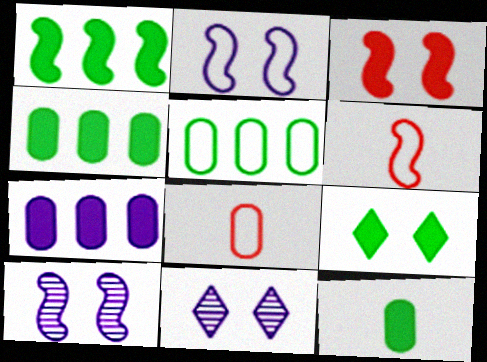[[1, 6, 10], 
[1, 8, 11], 
[1, 9, 12], 
[4, 6, 11]]